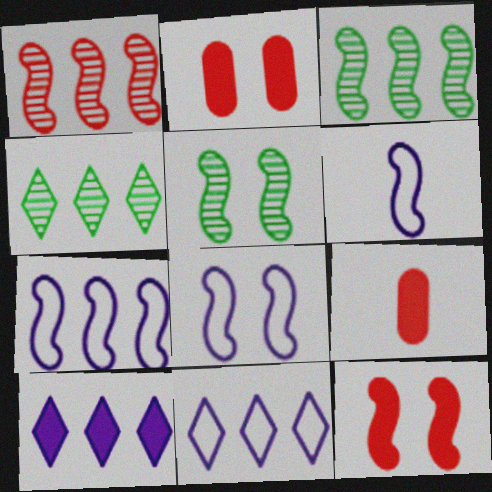[[2, 4, 6], 
[3, 6, 12], 
[4, 8, 9], 
[5, 8, 12], 
[5, 9, 11], 
[6, 7, 8]]